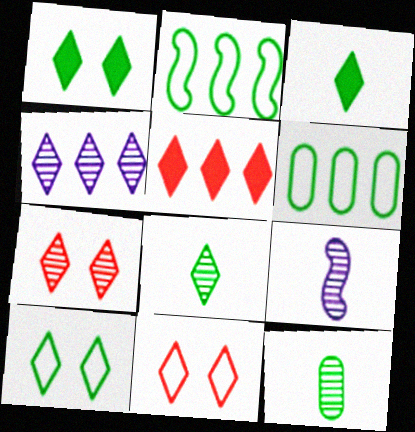[[1, 2, 12], 
[3, 4, 11], 
[4, 7, 8]]